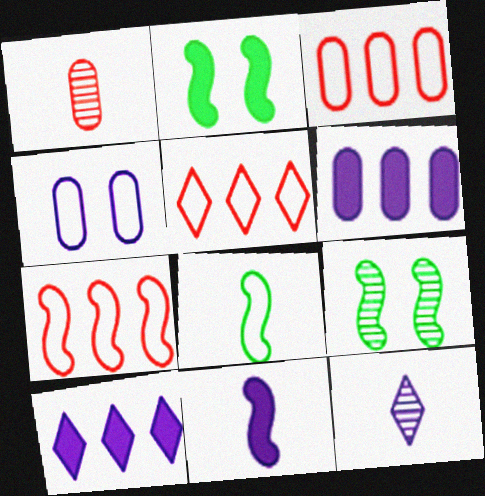[[2, 3, 12], 
[3, 5, 7], 
[4, 5, 8], 
[7, 9, 11]]